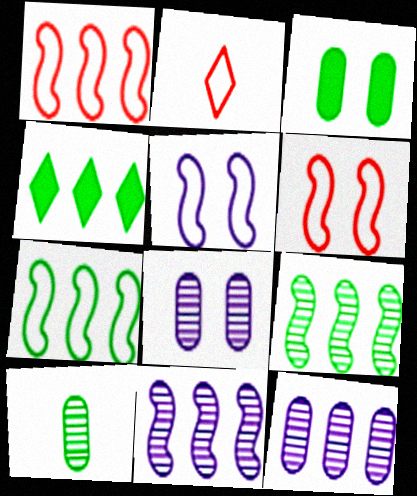[[1, 4, 12], 
[2, 3, 11]]